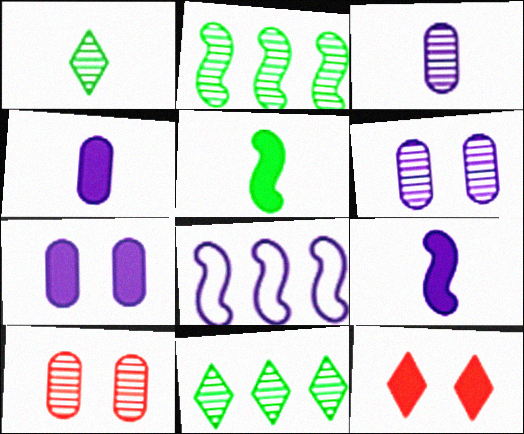[]